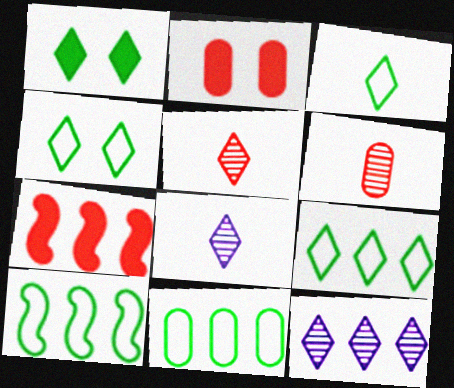[[2, 8, 10], 
[3, 4, 9], 
[7, 11, 12], 
[9, 10, 11]]